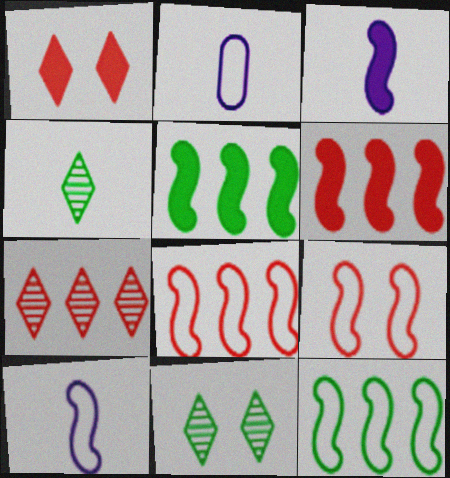[[2, 6, 11], 
[9, 10, 12]]